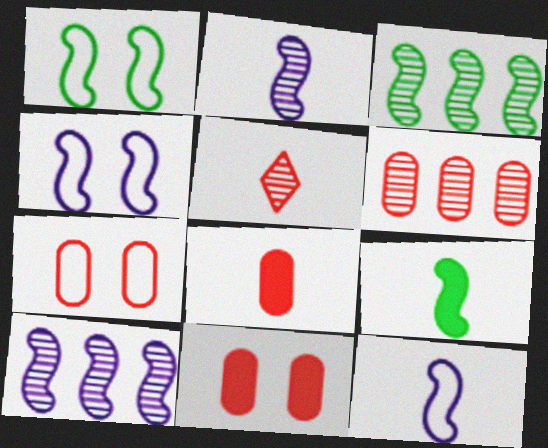[[1, 3, 9], 
[6, 7, 8]]